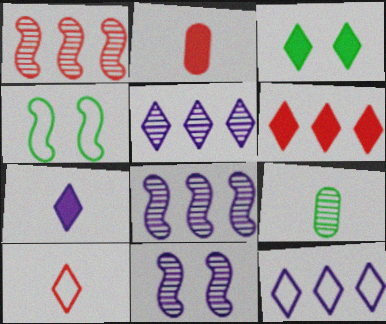[[2, 4, 5], 
[3, 5, 10], 
[3, 6, 7]]